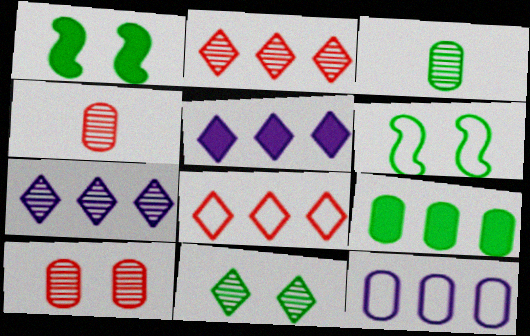[[4, 5, 6]]